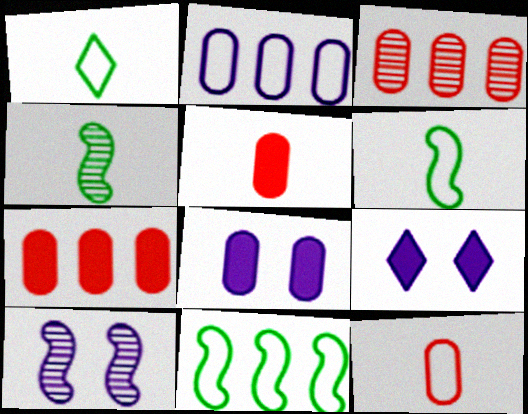[[1, 7, 10], 
[3, 6, 9]]